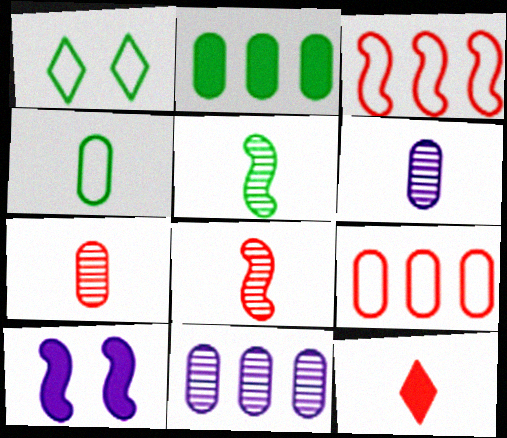[[1, 2, 5], 
[2, 9, 11], 
[2, 10, 12], 
[3, 5, 10]]